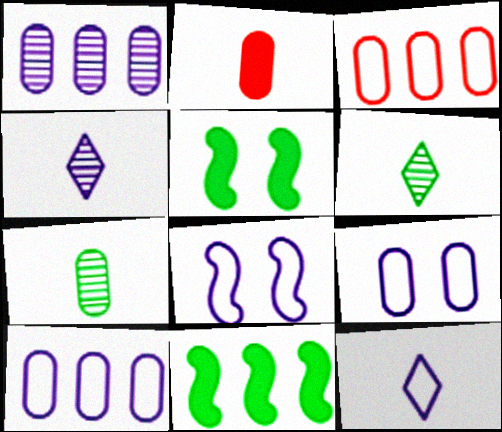[[3, 4, 5], 
[8, 10, 12]]